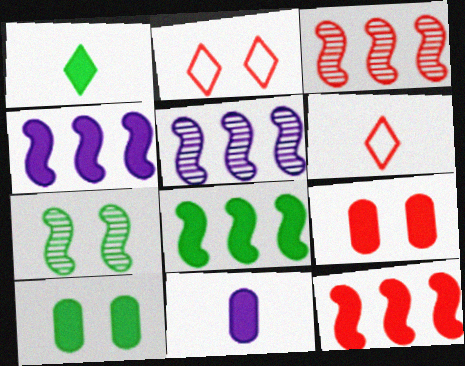[[1, 4, 9], 
[1, 8, 10], 
[3, 6, 9], 
[4, 8, 12], 
[5, 6, 10]]